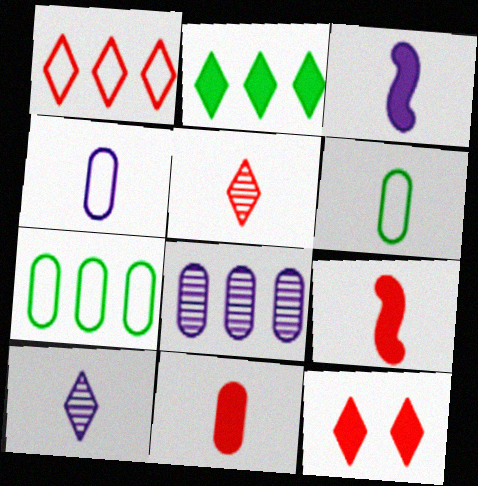[[1, 5, 12], 
[3, 4, 10], 
[3, 5, 6], 
[6, 9, 10]]